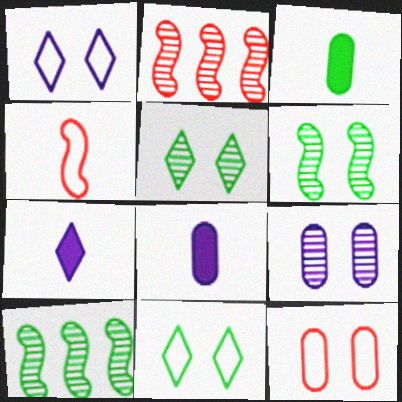[[1, 2, 3], 
[2, 8, 11], 
[3, 10, 11], 
[7, 10, 12]]